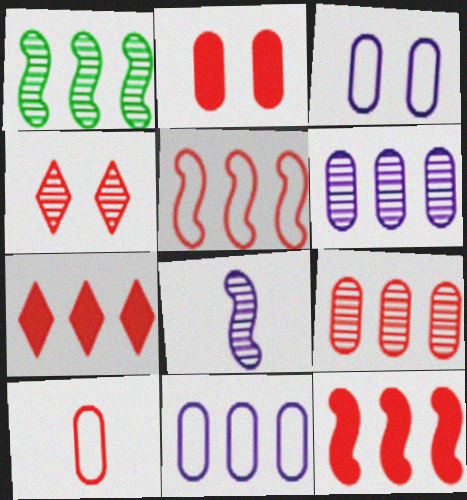[[1, 7, 11], 
[2, 9, 10], 
[4, 10, 12], 
[5, 7, 9]]